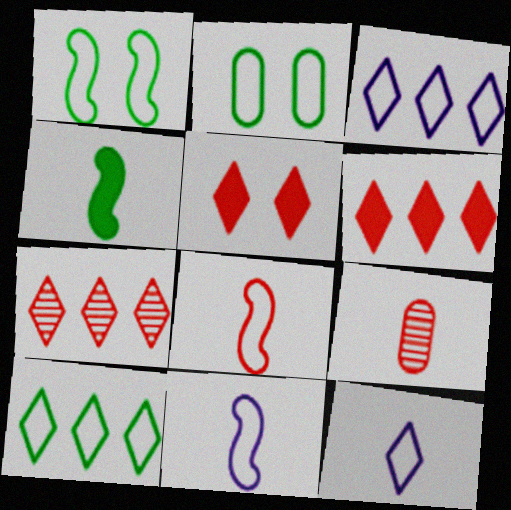[[2, 3, 8], 
[4, 9, 12]]